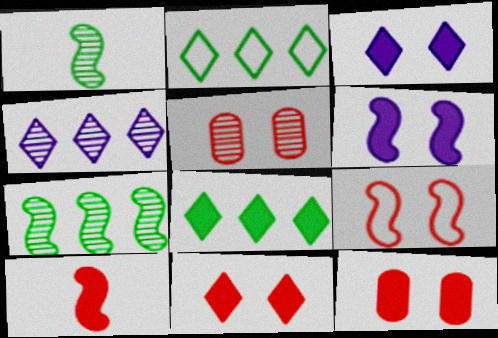[[1, 4, 5], 
[5, 9, 11]]